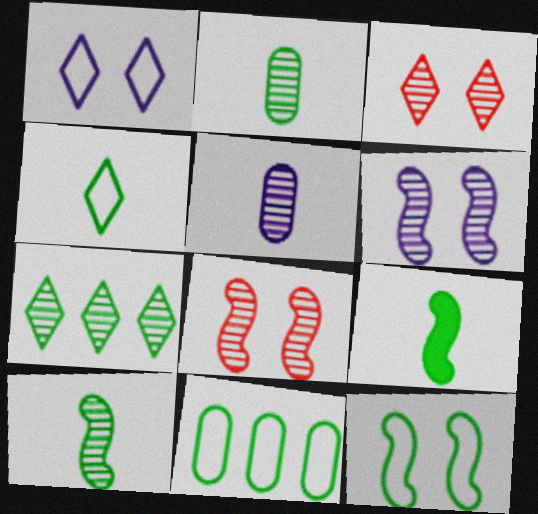[[2, 4, 9], 
[4, 11, 12], 
[5, 7, 8]]